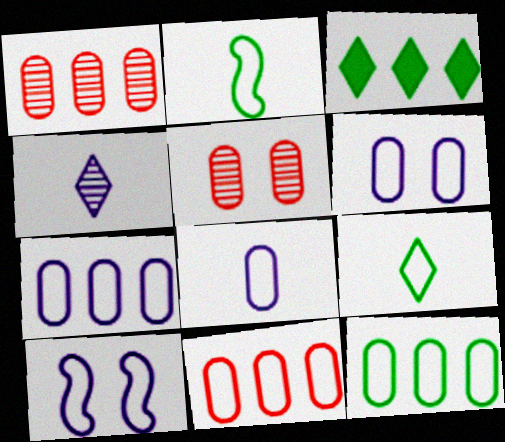[[6, 7, 8], 
[7, 11, 12], 
[9, 10, 11]]